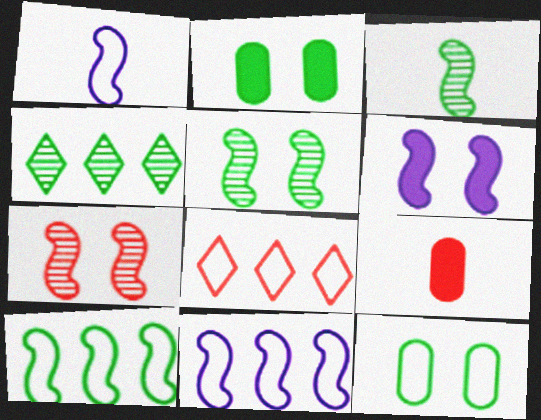[[1, 8, 12], 
[7, 8, 9]]